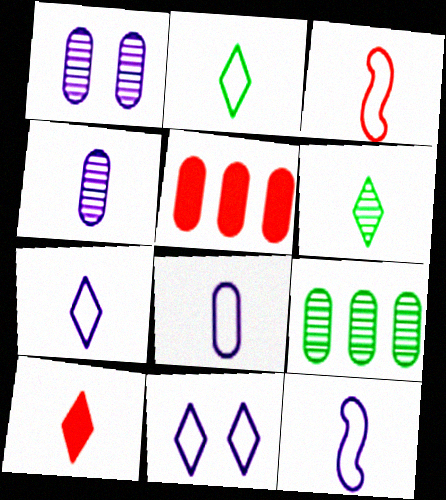[[2, 3, 8], 
[6, 7, 10], 
[7, 8, 12]]